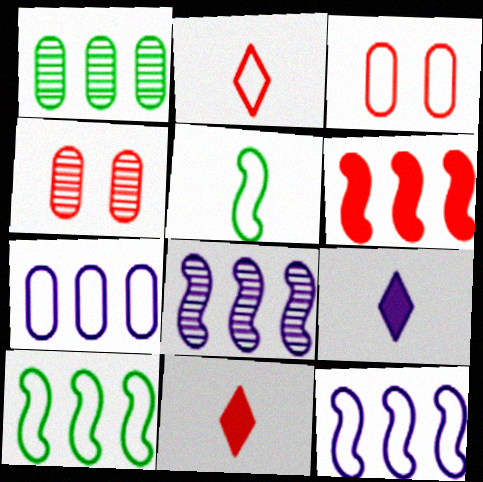[[2, 4, 6], 
[4, 9, 10], 
[6, 8, 10]]